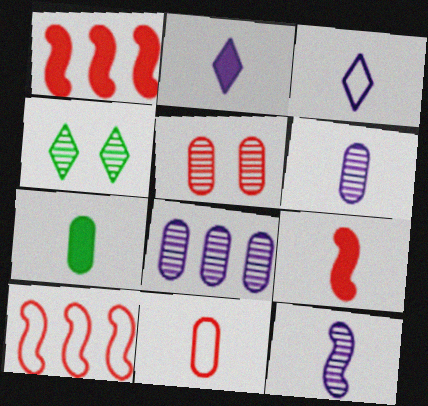[[2, 7, 9], 
[6, 7, 11]]